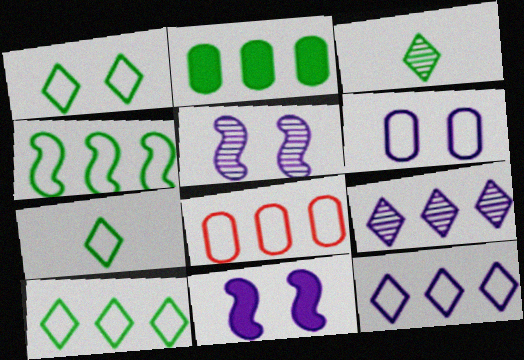[[1, 7, 10], 
[3, 8, 11], 
[4, 8, 12]]